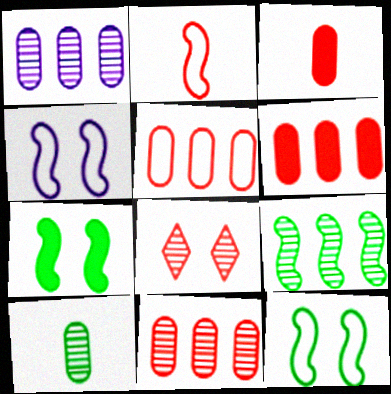[[2, 6, 8], 
[5, 6, 11]]